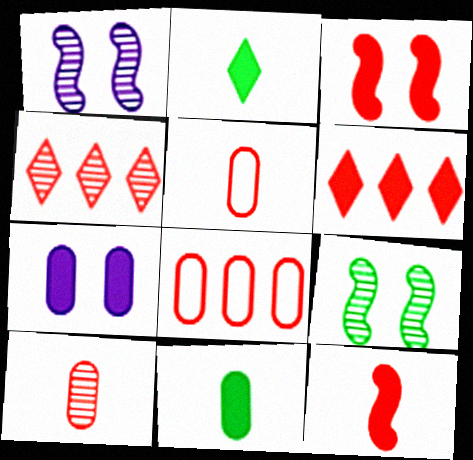[[1, 2, 8], 
[3, 4, 5]]